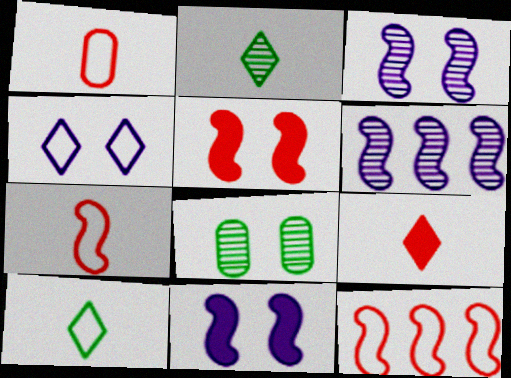[[4, 5, 8]]